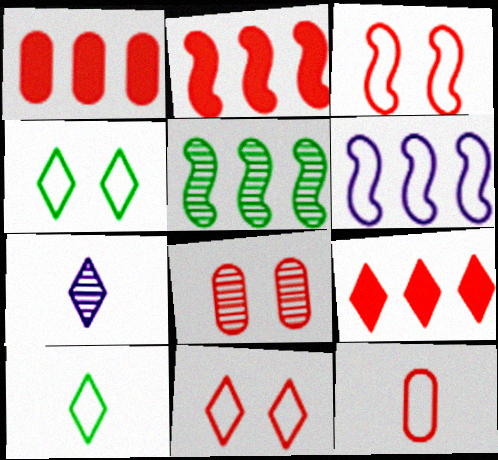[[1, 2, 9], 
[1, 8, 12], 
[2, 5, 6], 
[4, 6, 12], 
[4, 7, 9], 
[5, 7, 8]]